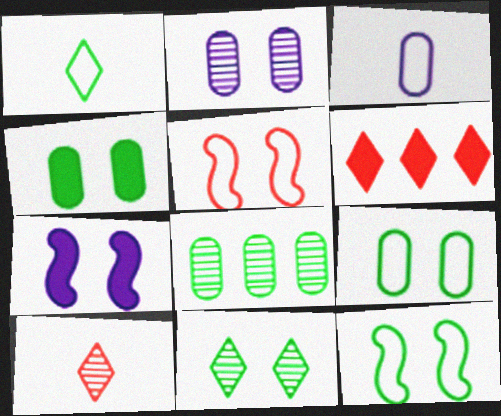[[4, 11, 12]]